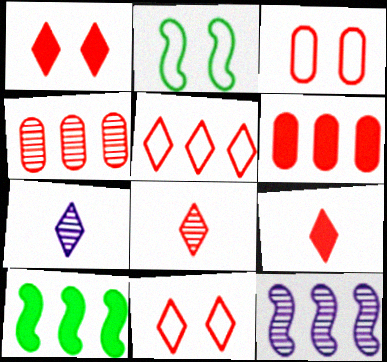[[1, 5, 8], 
[2, 6, 7], 
[3, 7, 10]]